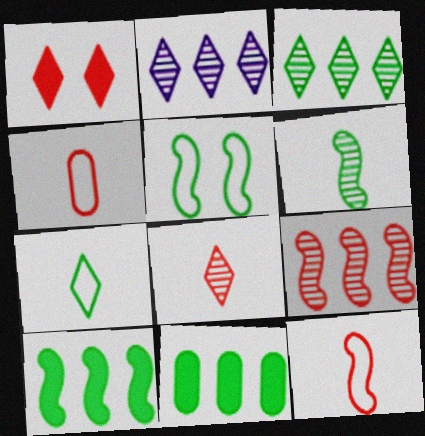[[1, 2, 7], 
[1, 4, 9], 
[5, 6, 10]]